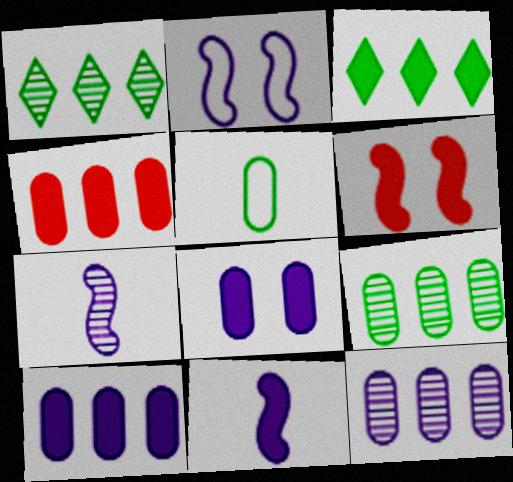[]